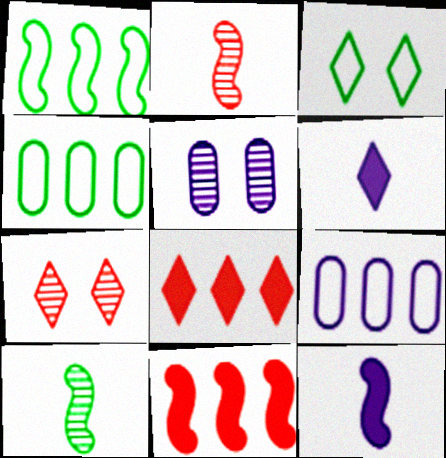[[4, 7, 12]]